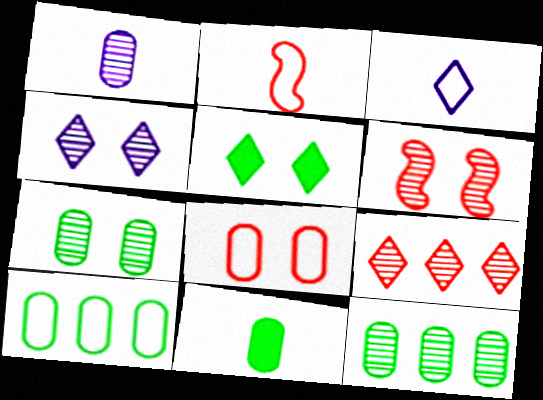[[3, 5, 9], 
[4, 6, 7], 
[7, 10, 11]]